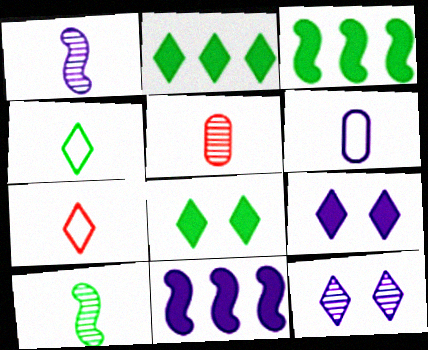[[2, 7, 12], 
[6, 11, 12]]